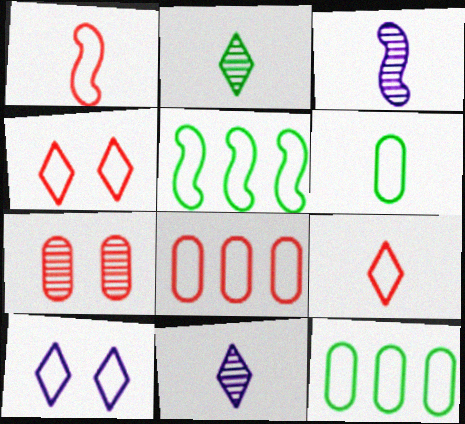[[1, 4, 8], 
[1, 10, 12]]